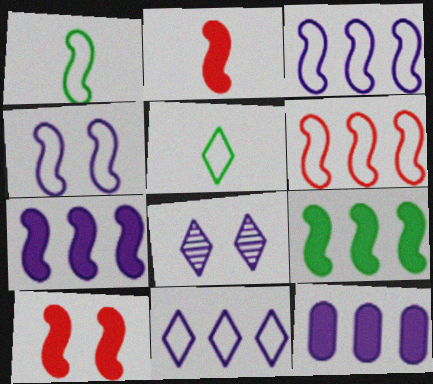[[1, 4, 6]]